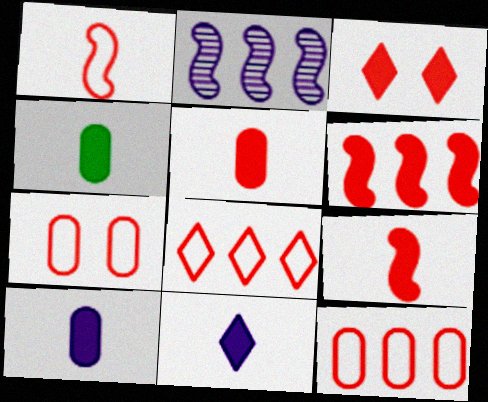[[1, 7, 8], 
[3, 5, 6], 
[4, 5, 10], 
[4, 9, 11]]